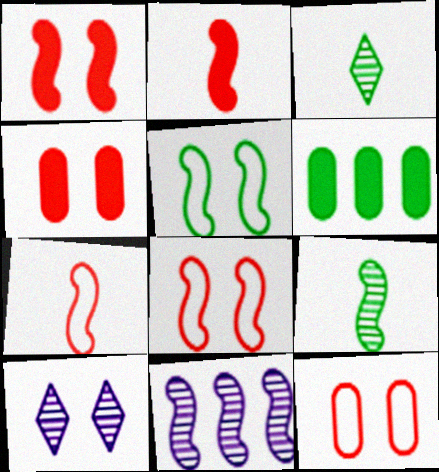[[2, 5, 11], 
[3, 5, 6], 
[4, 5, 10], 
[6, 7, 10]]